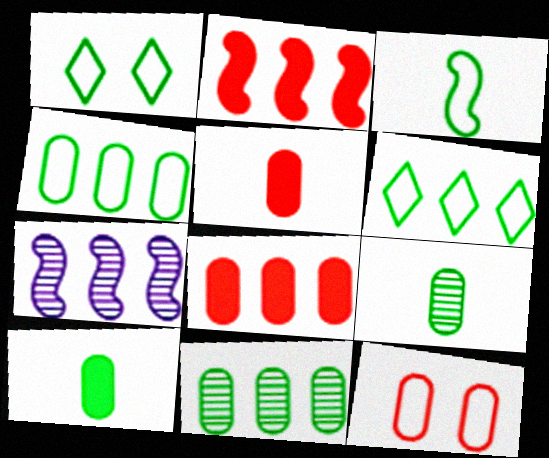[[1, 3, 4], 
[1, 5, 7], 
[6, 7, 8]]